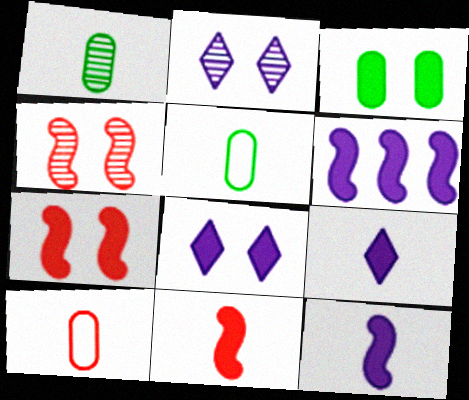[[3, 7, 8]]